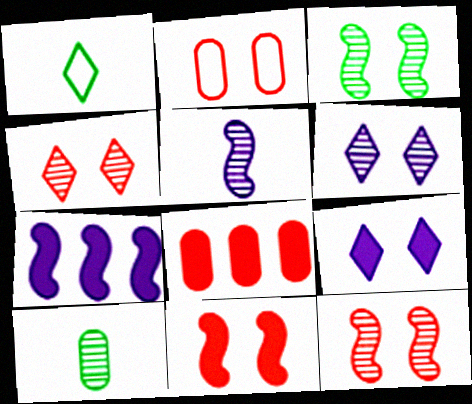[[2, 3, 9], 
[2, 4, 11]]